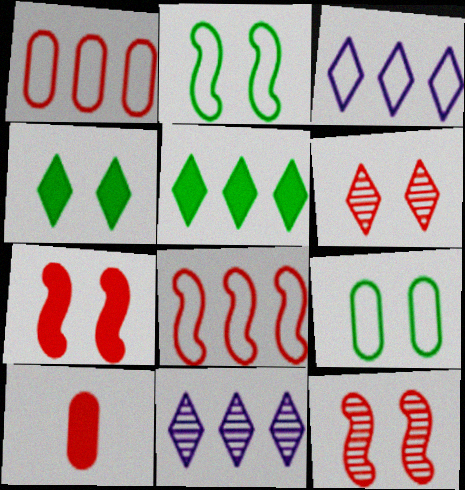[[2, 10, 11], 
[6, 8, 10]]